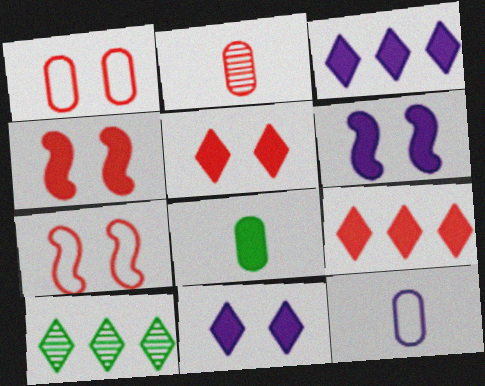[[2, 7, 9], 
[2, 8, 12], 
[3, 4, 8], 
[4, 10, 12], 
[6, 8, 9]]